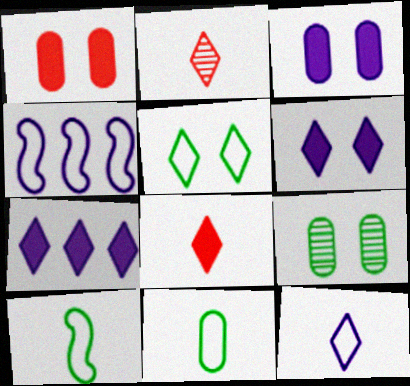[[2, 5, 7], 
[4, 8, 9]]